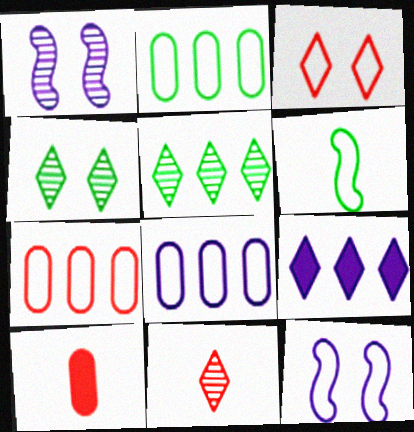[[2, 7, 8], 
[3, 6, 8], 
[5, 10, 12]]